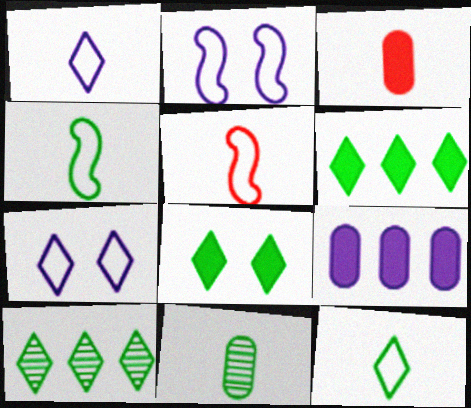[[2, 3, 10], 
[8, 10, 12]]